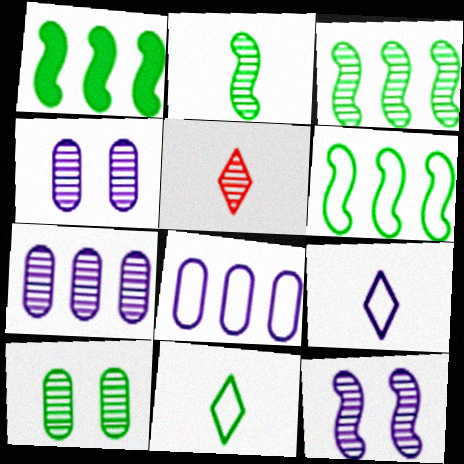[[1, 3, 6], 
[1, 10, 11], 
[3, 4, 5]]